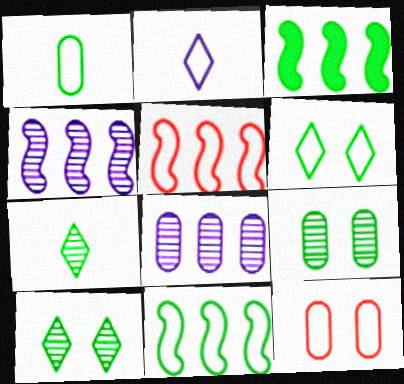[[1, 3, 10], 
[1, 6, 11], 
[2, 11, 12], 
[3, 4, 5]]